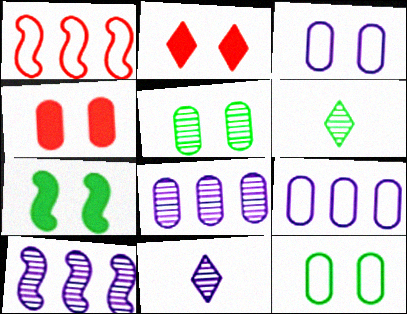[[3, 4, 5]]